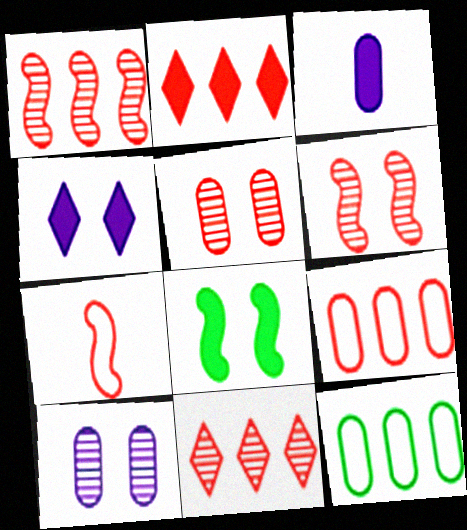[[1, 2, 9], 
[2, 3, 8], 
[2, 5, 7], 
[3, 5, 12]]